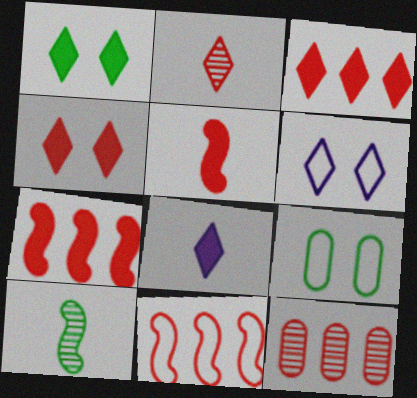[[1, 3, 8], 
[3, 11, 12]]